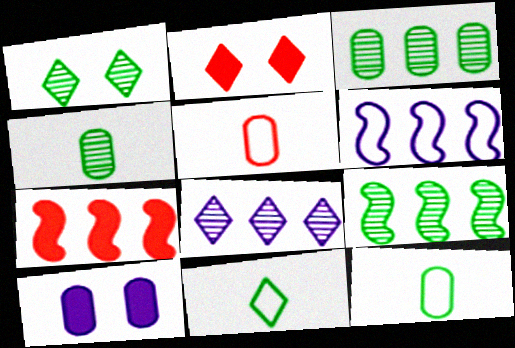[[1, 4, 9], 
[2, 4, 6], 
[2, 8, 11], 
[3, 5, 10], 
[6, 7, 9]]